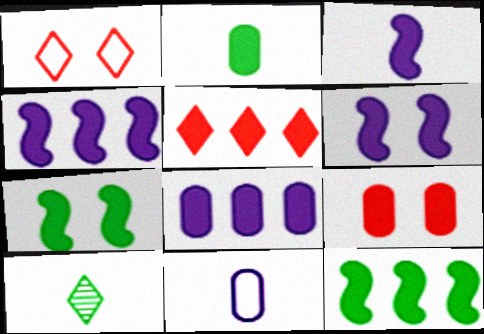[[2, 5, 6], 
[2, 8, 9], 
[3, 4, 6], 
[5, 8, 12]]